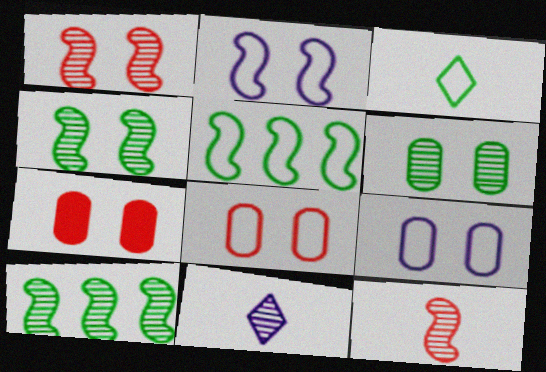[[5, 7, 11], 
[6, 7, 9]]